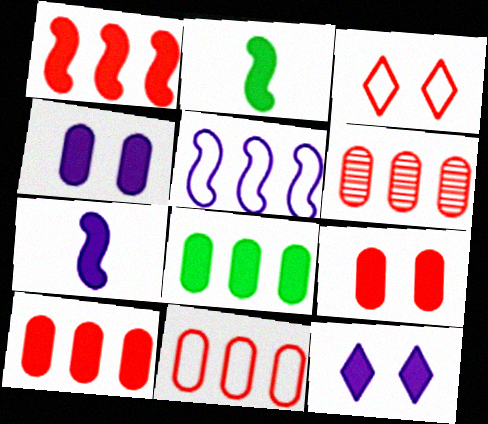[[2, 10, 12], 
[6, 10, 11]]